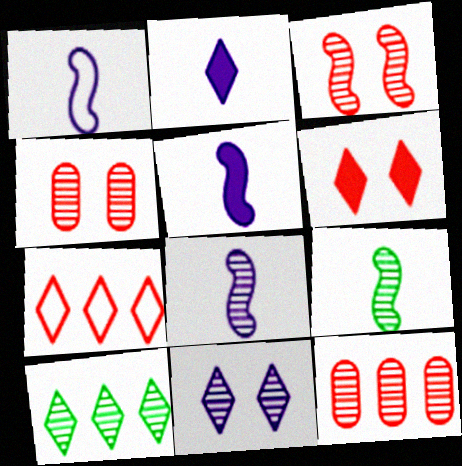[[1, 5, 8], 
[4, 8, 10], 
[9, 11, 12]]